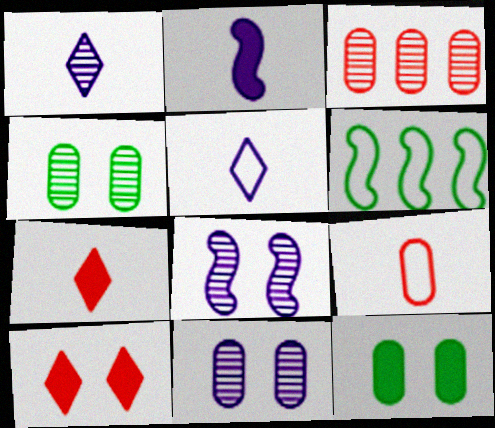[[6, 7, 11]]